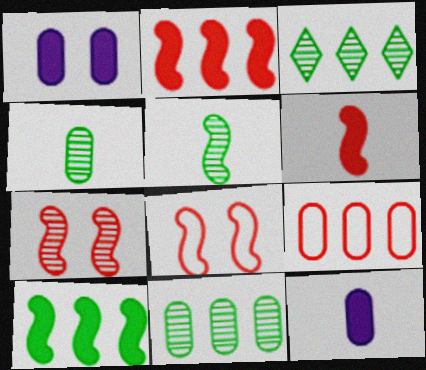[[1, 4, 9], 
[3, 8, 12]]